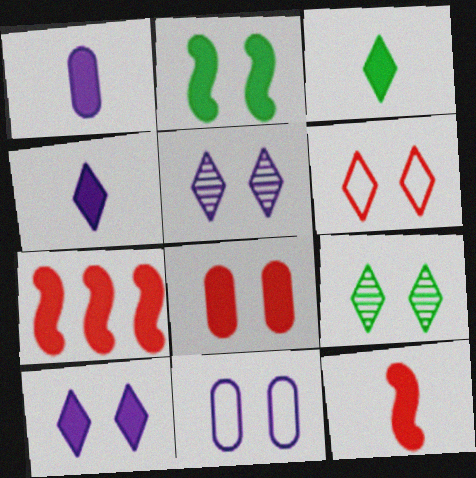[[1, 3, 12], 
[2, 8, 10], 
[6, 9, 10]]